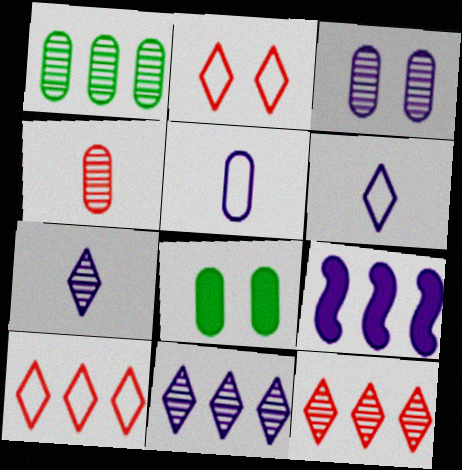[[1, 3, 4], 
[1, 9, 10], 
[3, 6, 9]]